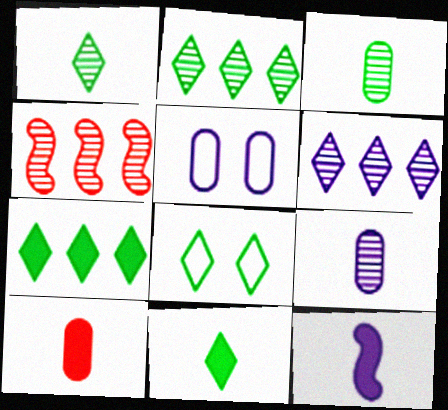[[1, 7, 8], 
[2, 8, 11], 
[4, 5, 11], 
[5, 6, 12], 
[10, 11, 12]]